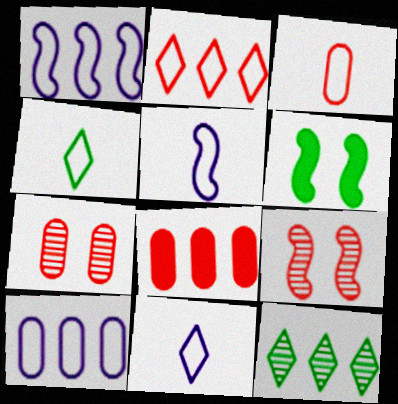[[1, 8, 12], 
[3, 4, 5], 
[3, 7, 8]]